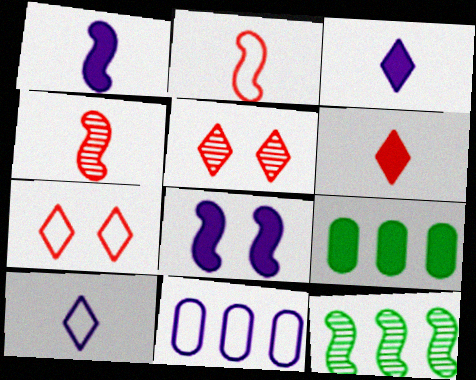[[2, 8, 12], 
[6, 8, 9]]